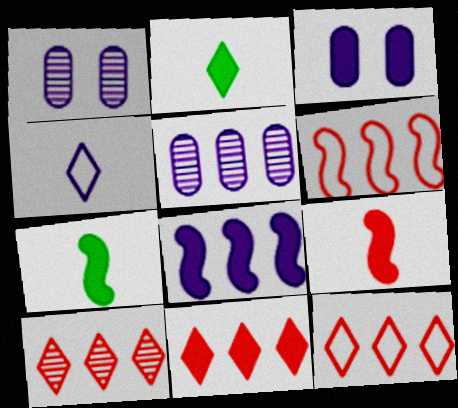[[1, 2, 6], 
[1, 4, 8], 
[1, 7, 12], 
[3, 7, 11], 
[10, 11, 12]]